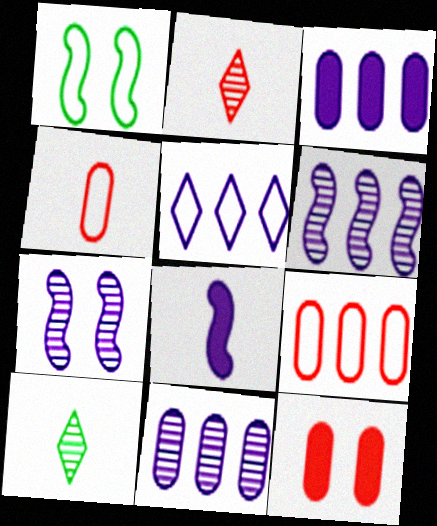[[1, 2, 3], 
[1, 4, 5], 
[3, 5, 6], 
[4, 8, 10]]